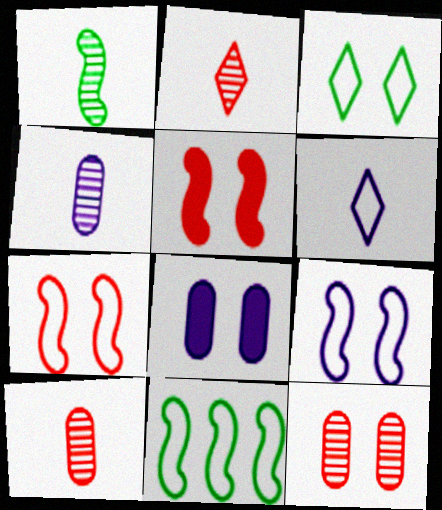[[1, 2, 4], 
[2, 8, 11]]